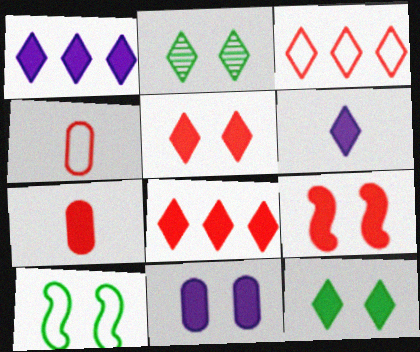[[2, 3, 6], 
[6, 8, 12], 
[7, 8, 9], 
[9, 11, 12]]